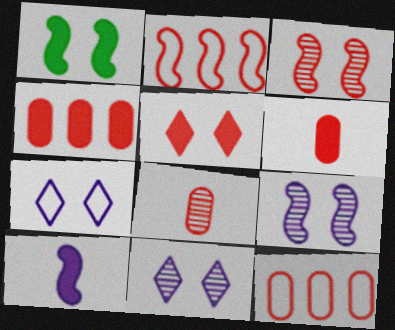[[2, 5, 8]]